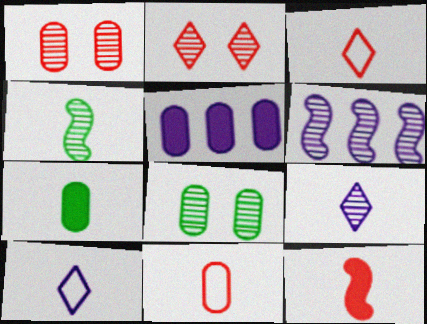[[5, 8, 11]]